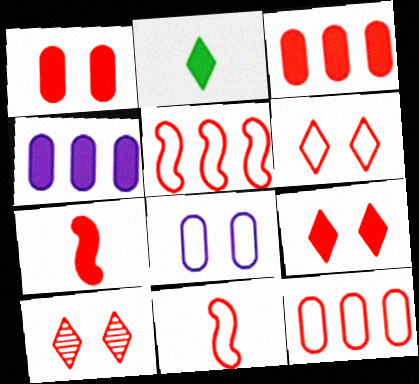[[3, 7, 9], 
[3, 10, 11], 
[6, 9, 10], 
[6, 11, 12], 
[7, 10, 12]]